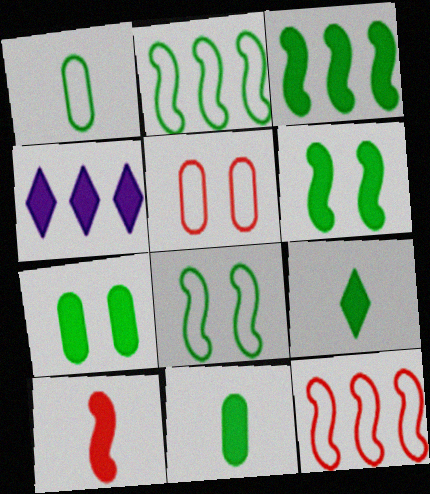[[3, 7, 9], 
[4, 7, 10]]